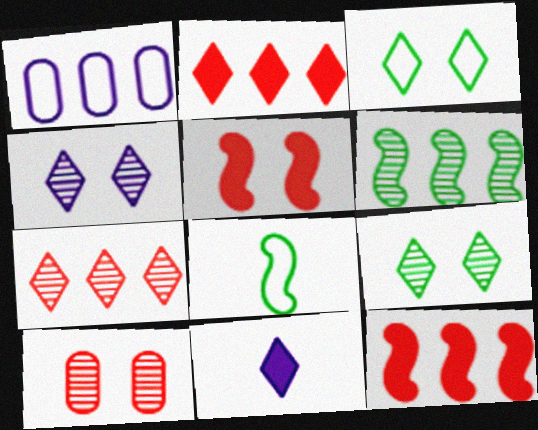[[1, 2, 6], 
[3, 7, 11]]